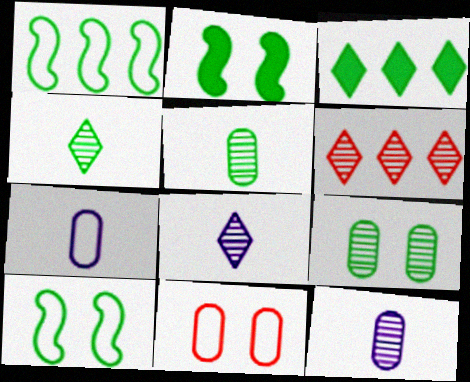[[2, 6, 7], 
[3, 5, 10]]